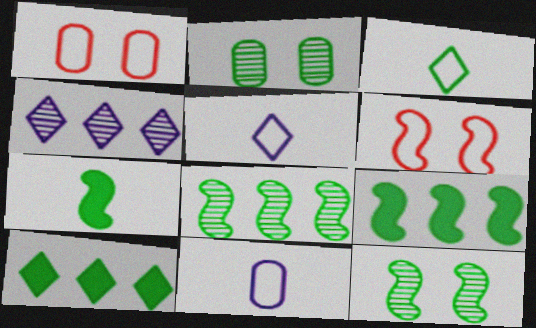[[1, 4, 7], 
[2, 3, 9]]